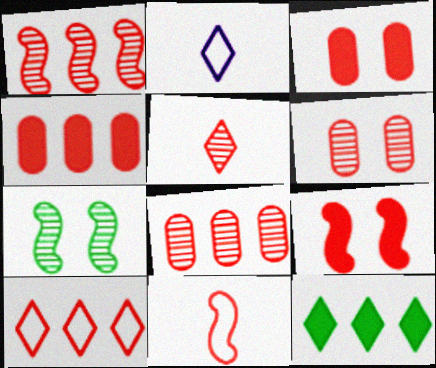[[1, 4, 10], 
[1, 5, 6], 
[1, 9, 11], 
[2, 4, 7]]